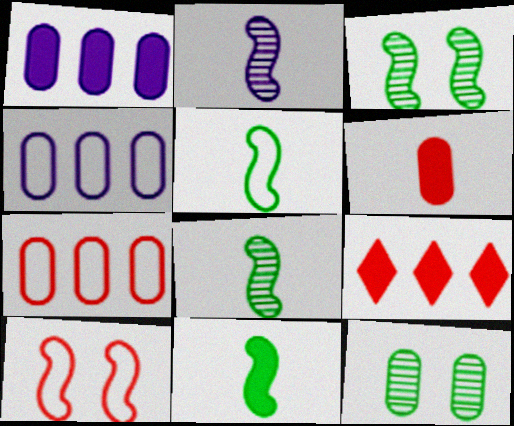[[4, 6, 12], 
[5, 8, 11]]